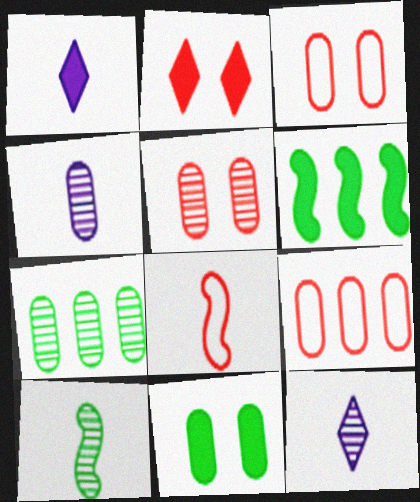[[3, 6, 12], 
[4, 5, 7], 
[4, 9, 11]]